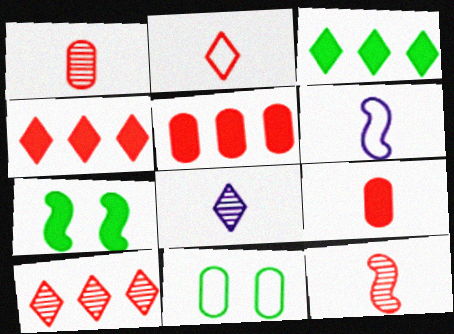[[2, 9, 12]]